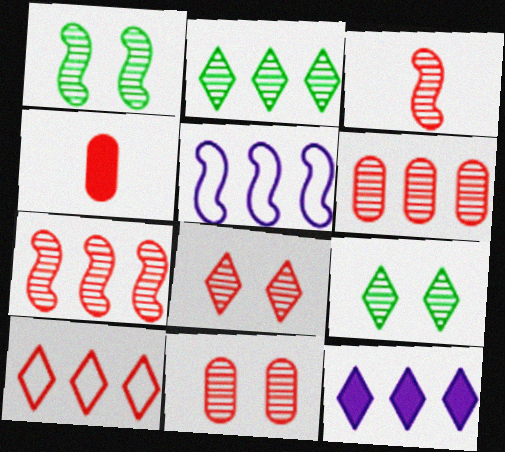[[2, 10, 12], 
[3, 6, 8], 
[4, 5, 9]]